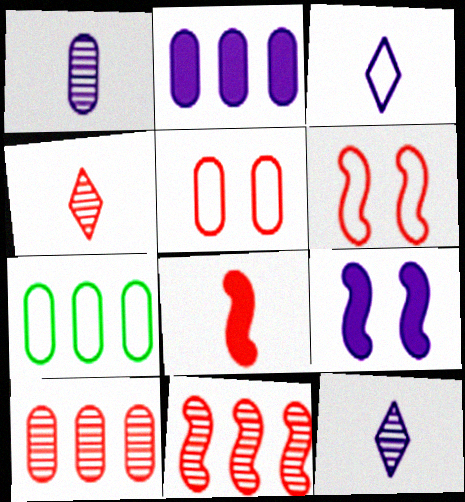[[2, 7, 10], 
[3, 6, 7], 
[4, 7, 9], 
[6, 8, 11]]